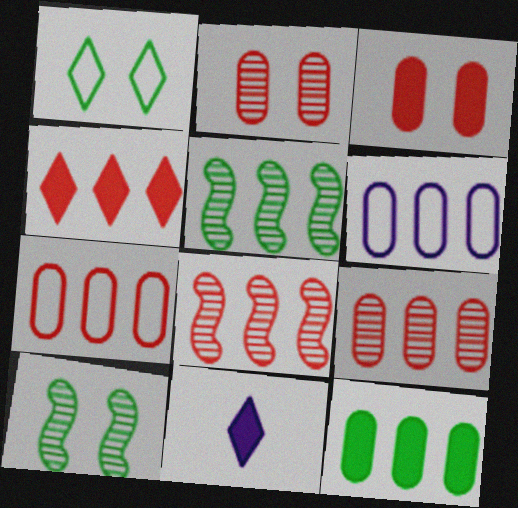[[4, 5, 6], 
[4, 7, 8], 
[6, 9, 12], 
[7, 10, 11]]